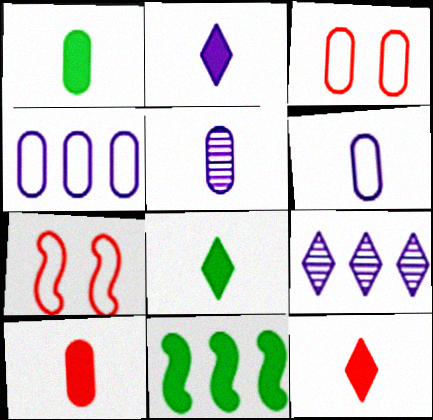[[1, 7, 9], 
[2, 8, 12]]